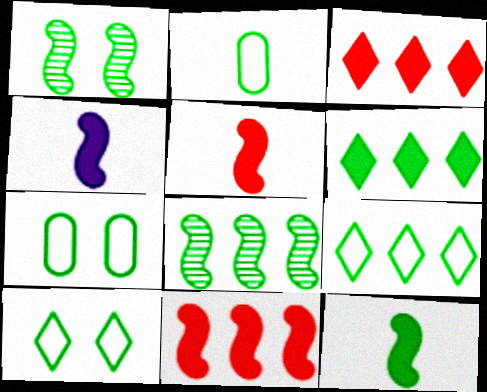[[1, 2, 6], 
[4, 5, 12]]